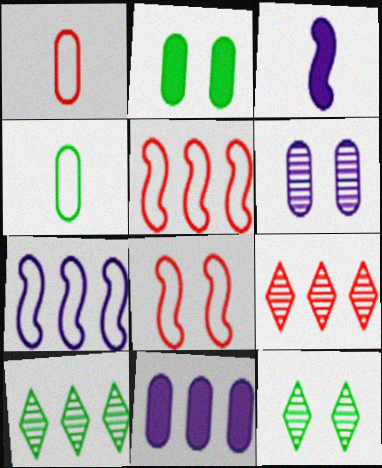[[5, 10, 11]]